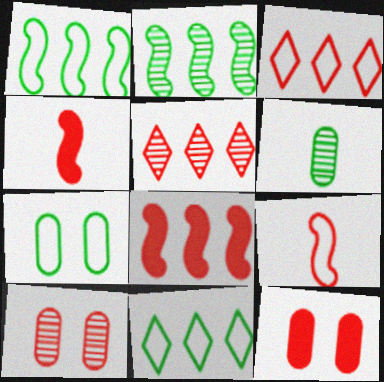[[3, 4, 10], 
[5, 9, 12]]